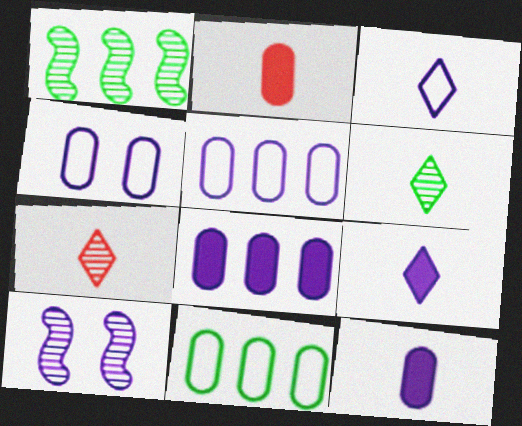[[3, 8, 10], 
[5, 9, 10]]